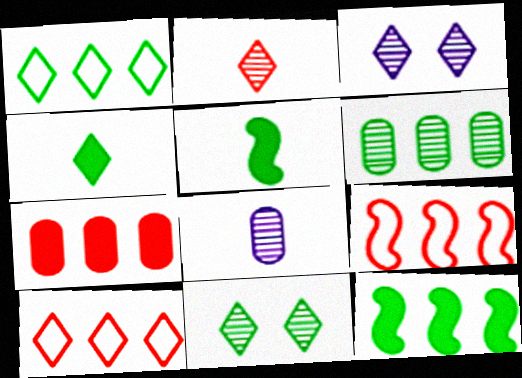[[1, 4, 11], 
[1, 6, 12], 
[3, 4, 10]]